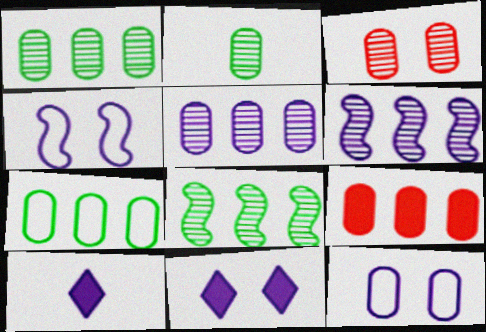[[2, 3, 5], 
[2, 9, 12], 
[4, 5, 10], 
[5, 7, 9], 
[6, 10, 12]]